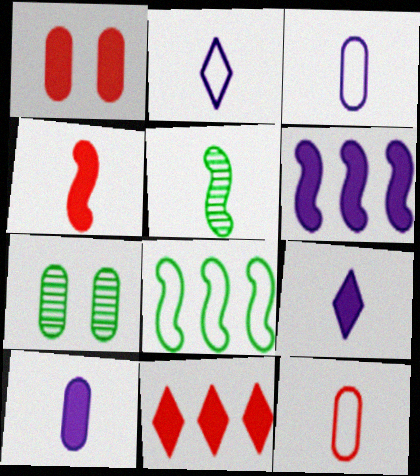[[1, 4, 11], 
[5, 9, 12]]